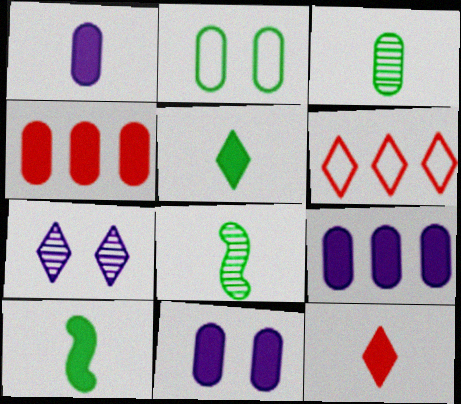[[1, 9, 11], 
[1, 10, 12], 
[5, 6, 7], 
[6, 8, 11]]